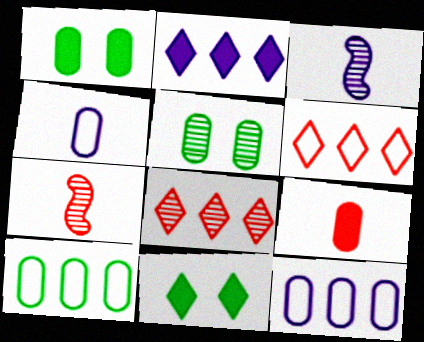[[1, 3, 6], 
[3, 5, 8], 
[5, 9, 12], 
[7, 11, 12]]